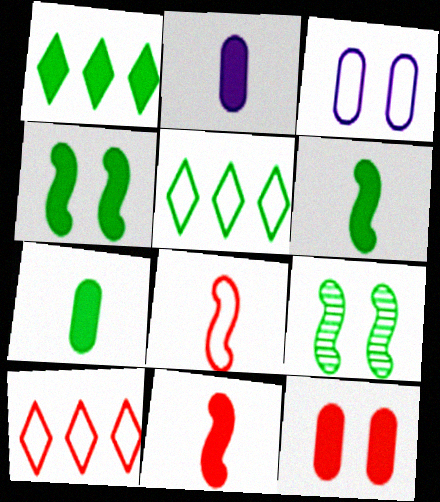[[1, 4, 7], 
[2, 9, 10], 
[3, 5, 8], 
[5, 7, 9]]